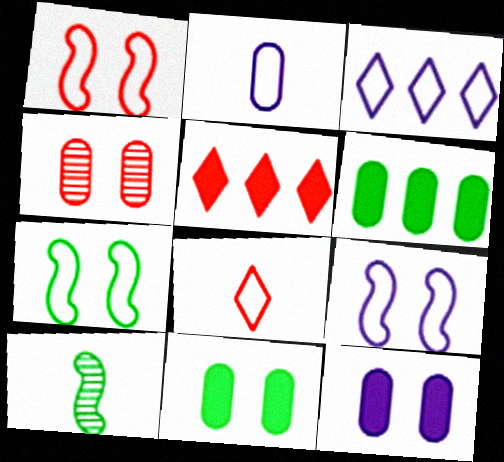[[1, 7, 9], 
[2, 3, 9], 
[2, 4, 6]]